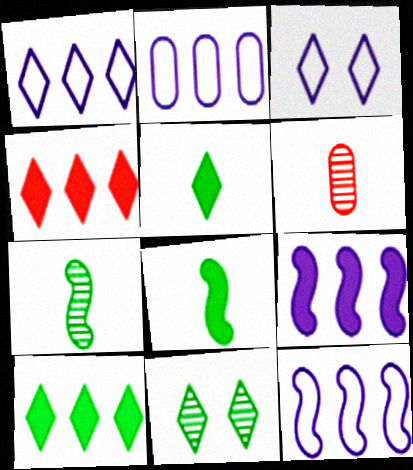[[1, 2, 12]]